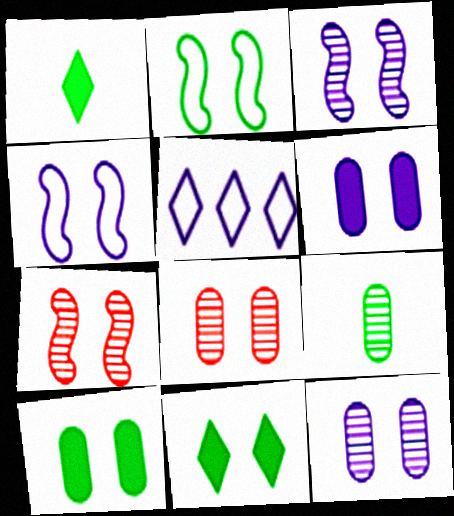[[4, 8, 11]]